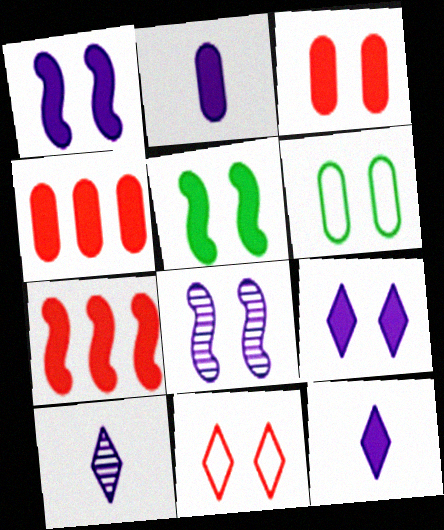[[3, 5, 9], 
[4, 5, 12], 
[6, 7, 10]]